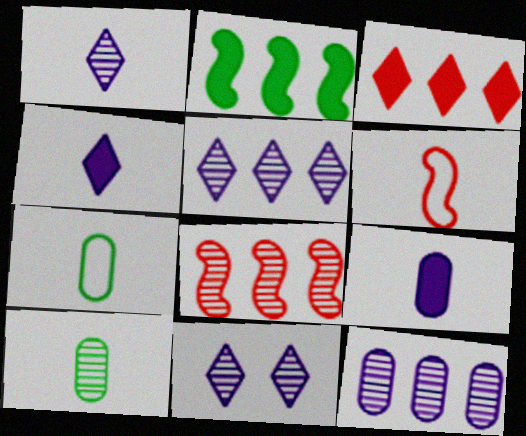[[1, 5, 11], 
[4, 6, 10], 
[8, 10, 11]]